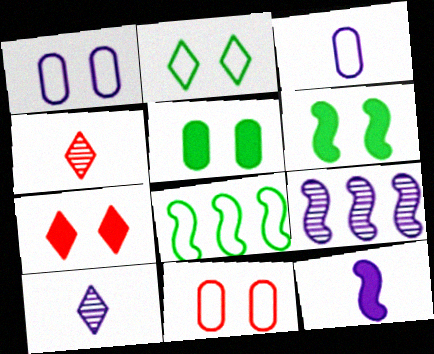[[3, 10, 12]]